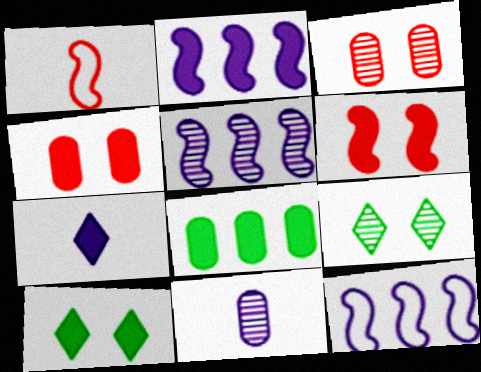[[2, 5, 12], 
[6, 7, 8]]